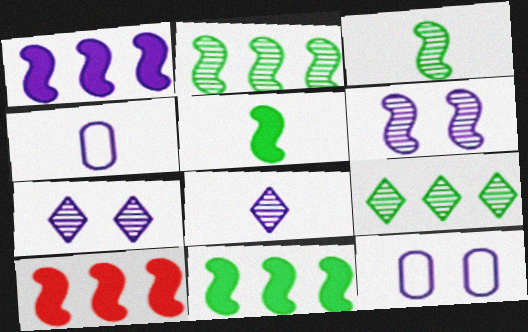[[1, 4, 7], 
[1, 8, 12], 
[1, 10, 11]]